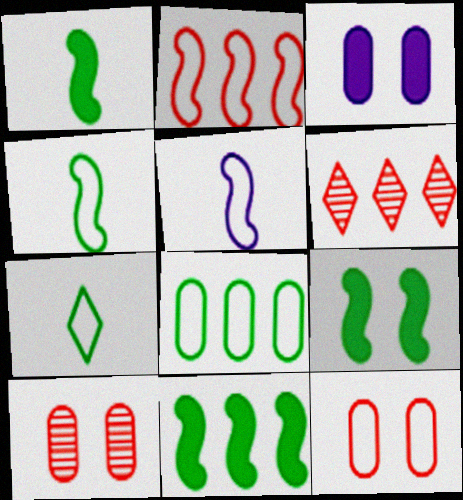[[1, 9, 11], 
[3, 4, 6]]